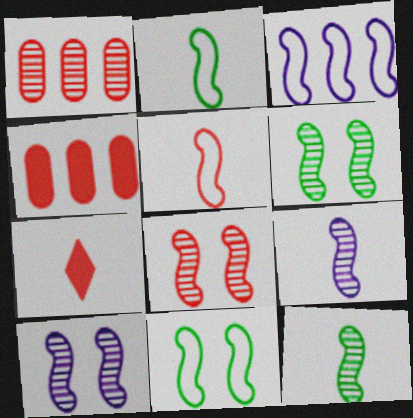[[3, 5, 11], 
[6, 8, 10]]